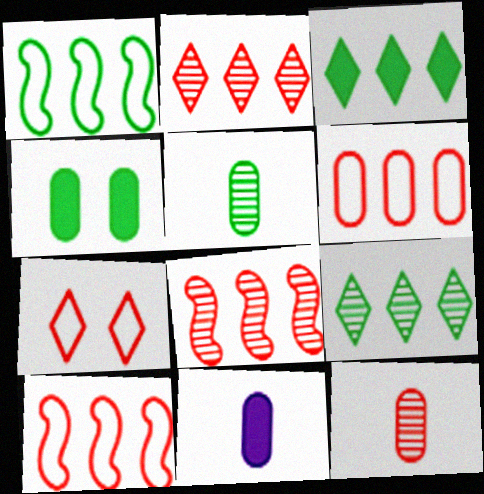[]